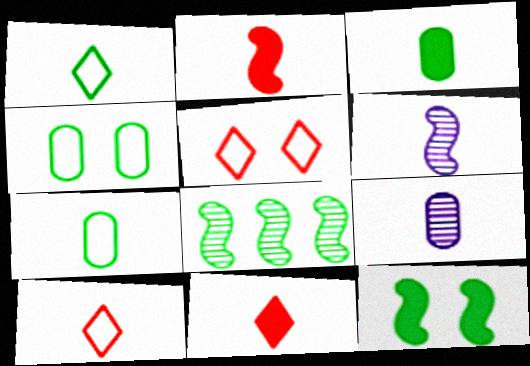[[1, 2, 9], 
[3, 6, 10], 
[6, 7, 11]]